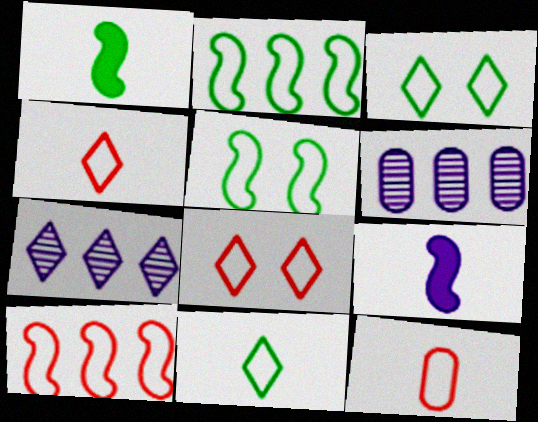[[1, 6, 8], 
[8, 10, 12]]